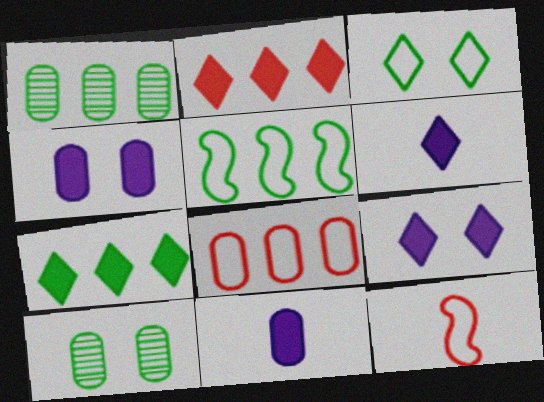[[1, 5, 7], 
[1, 9, 12], 
[8, 10, 11]]